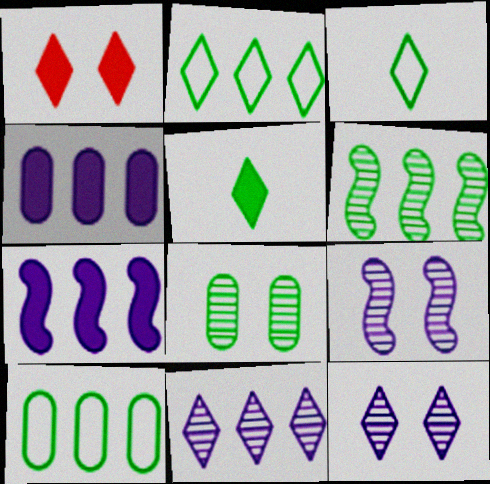[[1, 3, 11]]